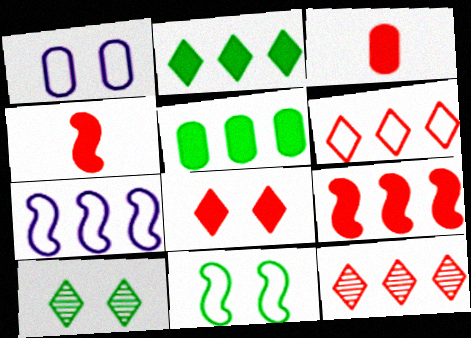[[3, 7, 10], 
[3, 8, 9], 
[5, 7, 12]]